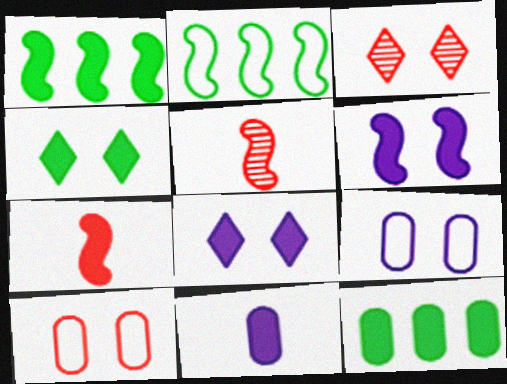[[1, 6, 7], 
[2, 3, 11], 
[2, 5, 6], 
[7, 8, 12]]